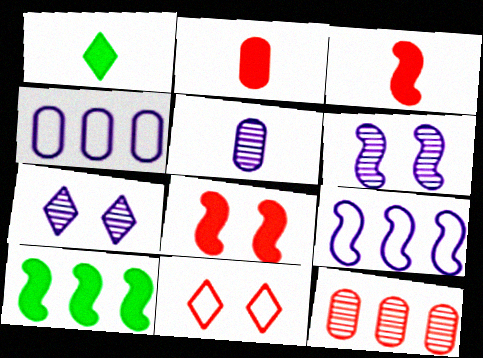[[3, 11, 12], 
[5, 10, 11]]